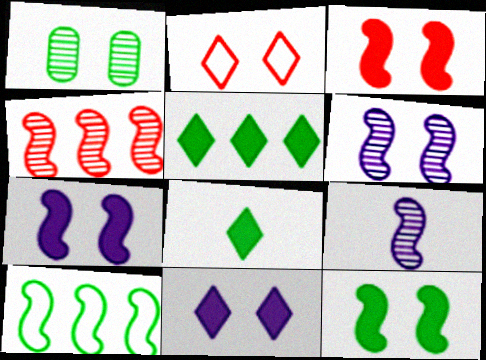[[1, 2, 7], 
[1, 8, 10], 
[3, 7, 12], 
[3, 9, 10]]